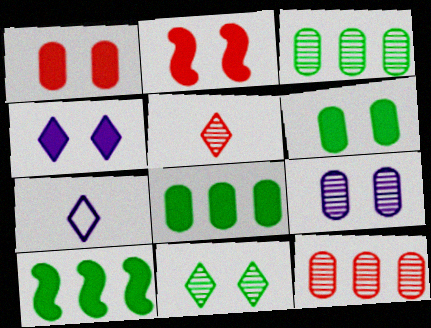[[2, 3, 7], 
[2, 4, 6]]